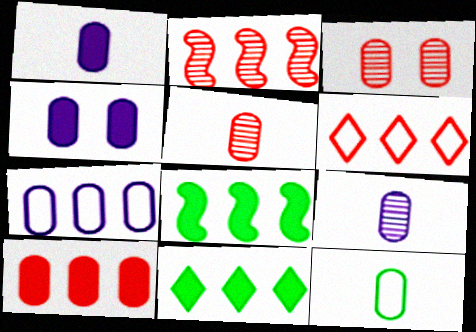[[1, 5, 12], 
[2, 6, 10], 
[2, 7, 11], 
[4, 7, 9]]